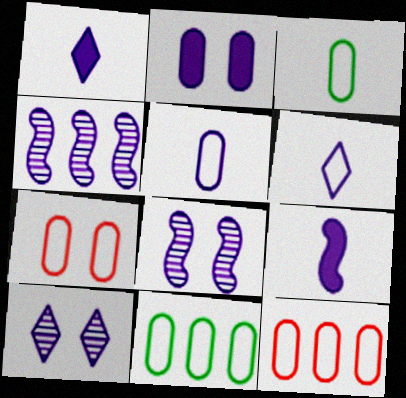[[2, 4, 6], 
[5, 7, 11]]